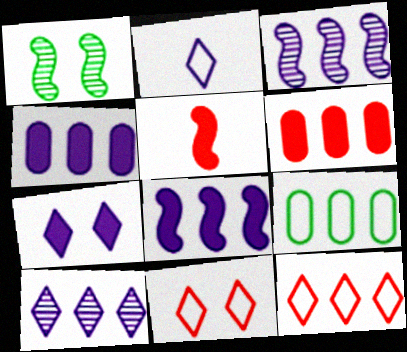[[1, 2, 6], 
[2, 7, 10]]